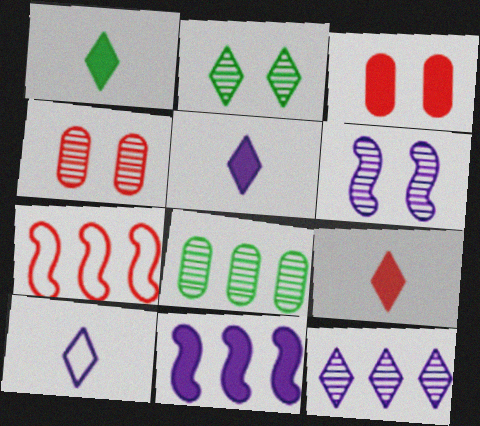[[1, 3, 11], 
[1, 5, 9], 
[2, 4, 6], 
[4, 7, 9]]